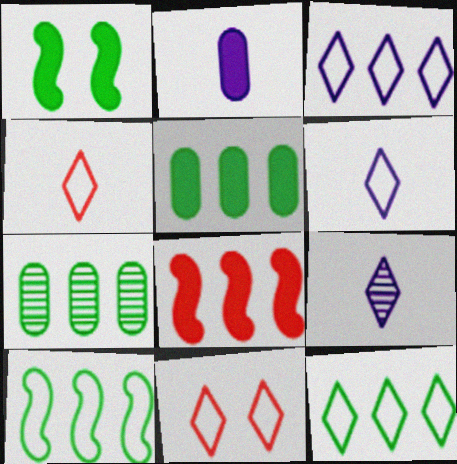[[3, 7, 8], 
[6, 11, 12]]